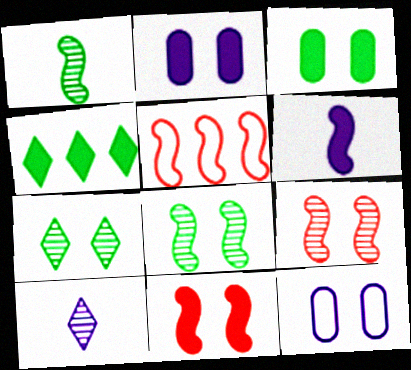[[3, 5, 10], 
[5, 6, 8], 
[7, 11, 12]]